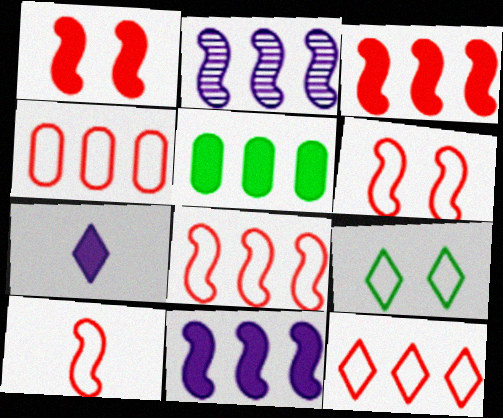[[1, 5, 7], 
[2, 5, 12], 
[4, 8, 12], 
[6, 8, 10]]